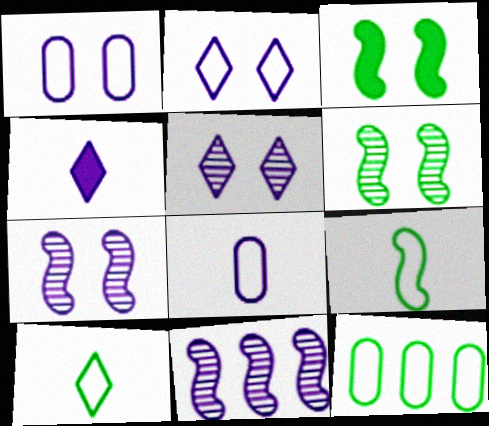[[1, 4, 11]]